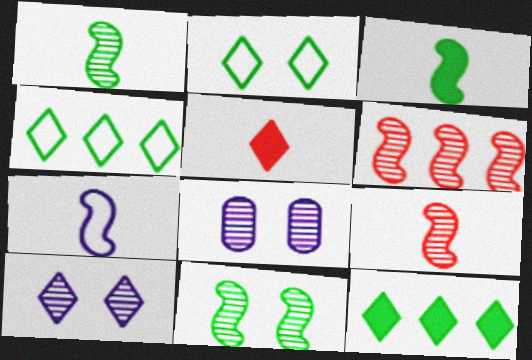[[3, 7, 9], 
[4, 5, 10]]